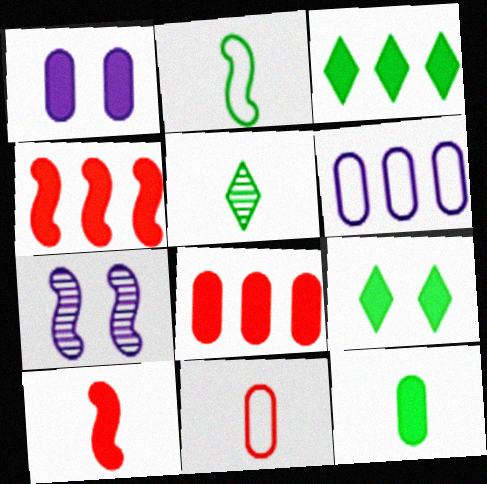[[1, 3, 10], 
[1, 8, 12], 
[2, 4, 7], 
[2, 5, 12], 
[3, 7, 11]]